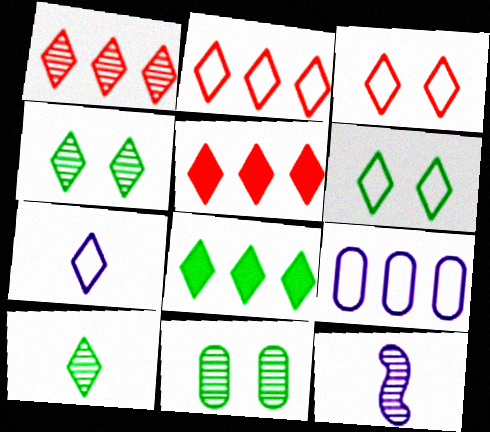[[1, 2, 5], 
[1, 11, 12], 
[2, 6, 7], 
[4, 5, 7], 
[6, 8, 10]]